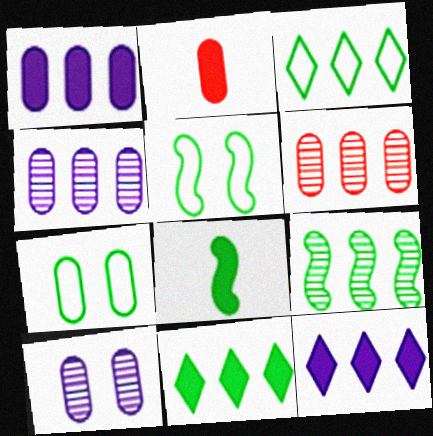[[2, 4, 7], 
[5, 8, 9]]